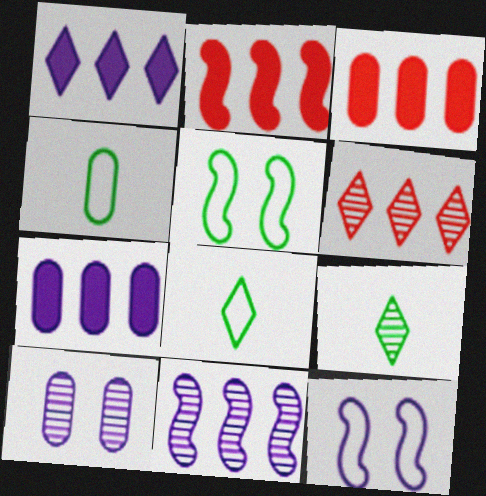[[2, 8, 10], 
[3, 4, 10], 
[3, 9, 12]]